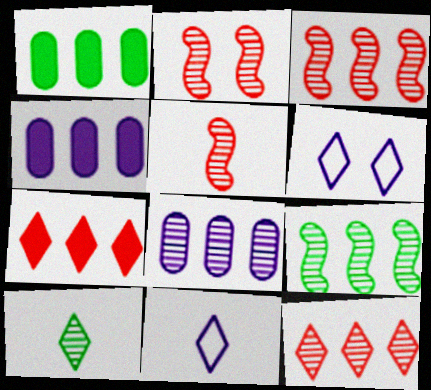[[1, 2, 11], 
[1, 5, 6], 
[2, 3, 5], 
[2, 8, 10], 
[6, 7, 10], 
[8, 9, 12]]